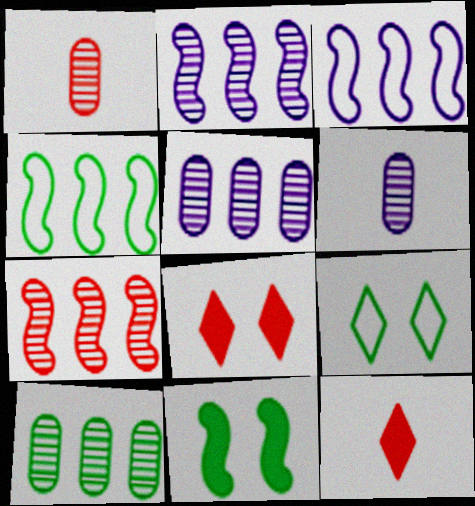[[4, 6, 8]]